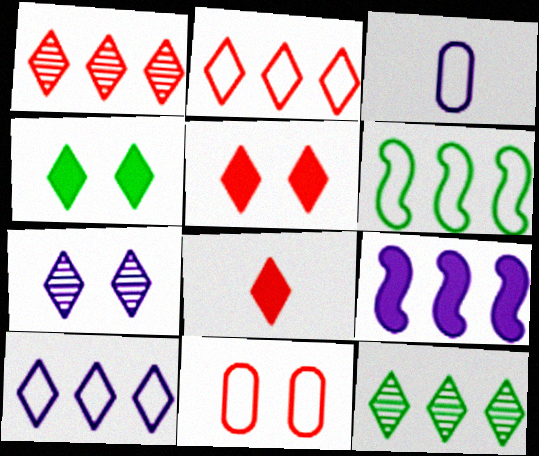[[3, 7, 9]]